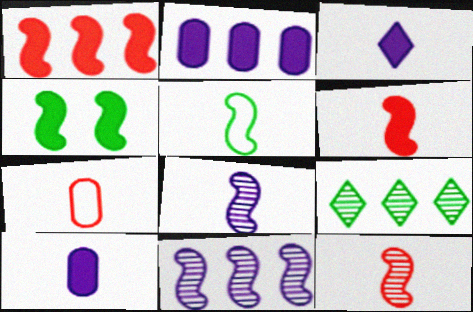[[5, 6, 8]]